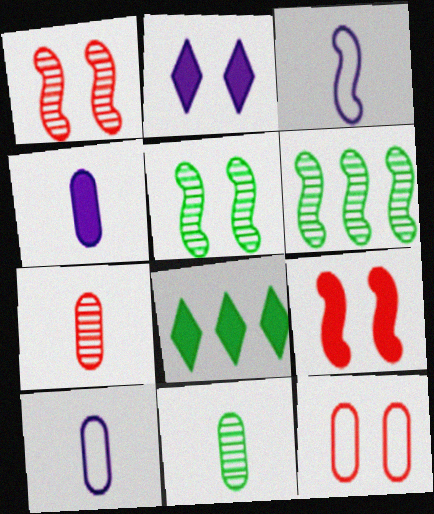[[1, 8, 10], 
[2, 5, 12], 
[3, 6, 9], 
[4, 8, 9]]